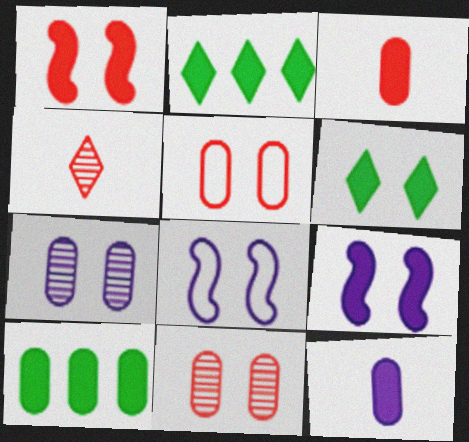[[1, 2, 12], 
[2, 3, 9], 
[4, 8, 10], 
[6, 8, 11]]